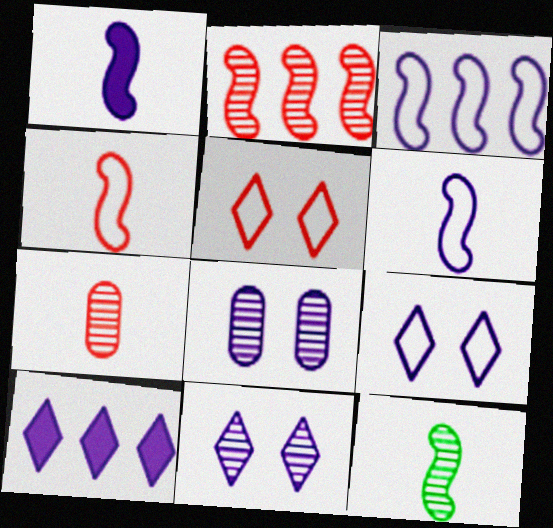[[1, 4, 12], 
[6, 8, 10]]